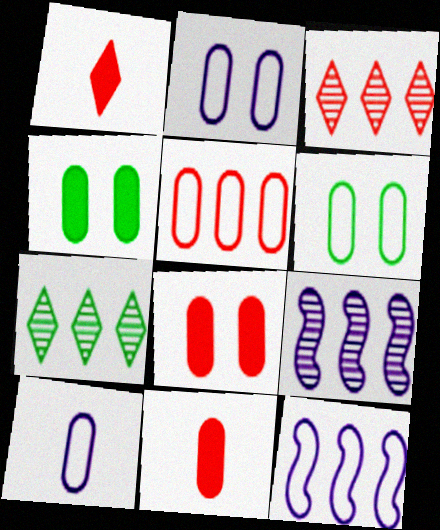[[1, 6, 9], 
[5, 6, 10]]